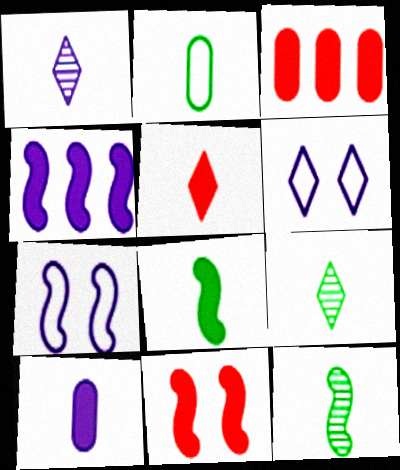[[2, 8, 9], 
[3, 5, 11], 
[3, 6, 12], 
[3, 7, 9], 
[4, 8, 11], 
[5, 8, 10]]